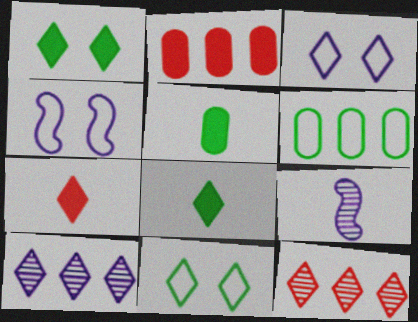[[2, 9, 11], 
[3, 8, 12], 
[4, 5, 12], 
[7, 10, 11]]